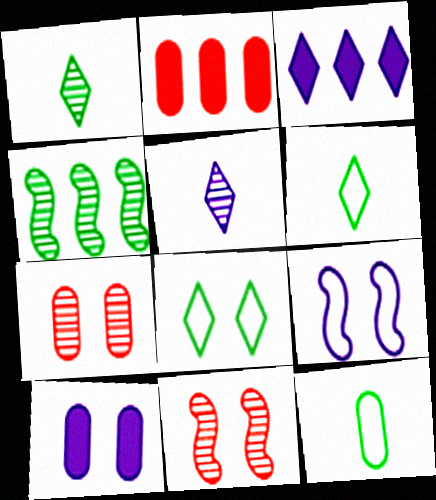[[1, 2, 9], 
[3, 11, 12], 
[4, 5, 7], 
[8, 10, 11]]